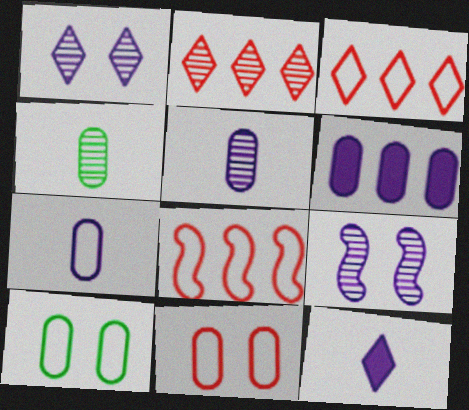[[2, 4, 9], 
[4, 6, 11]]